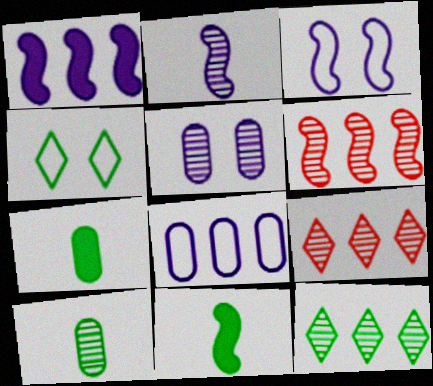[[1, 2, 3], 
[3, 6, 11], 
[3, 7, 9]]